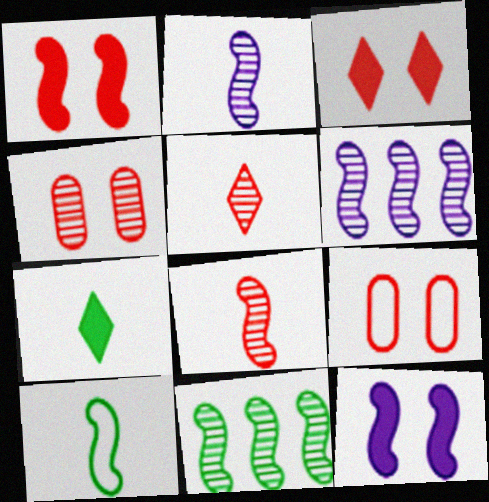[[1, 6, 10], 
[6, 7, 9]]